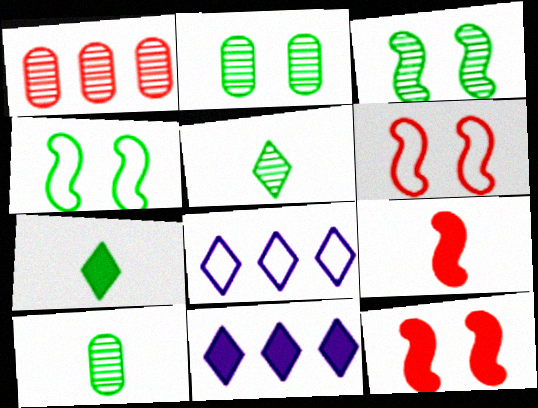[[2, 8, 9], 
[6, 10, 11], 
[8, 10, 12]]